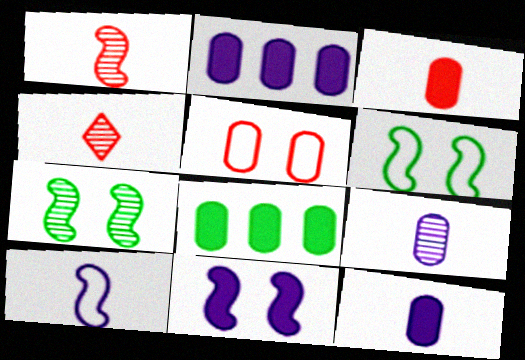[[2, 4, 6], 
[5, 8, 9]]